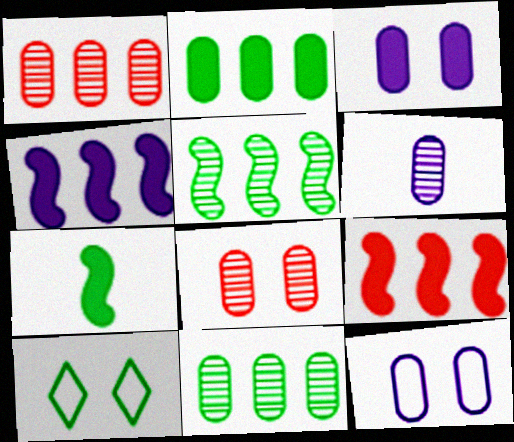[[6, 8, 11], 
[6, 9, 10], 
[7, 10, 11]]